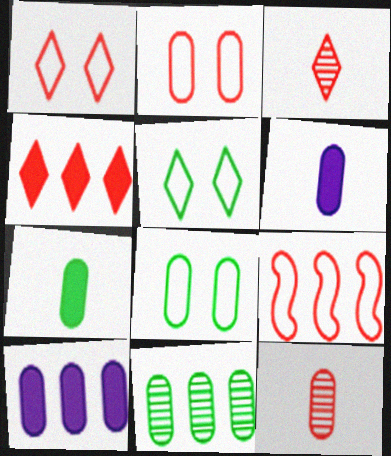[[1, 3, 4], 
[2, 6, 11], 
[7, 8, 11], 
[8, 10, 12]]